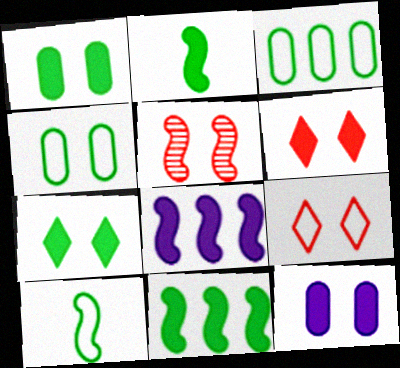[[5, 8, 10]]